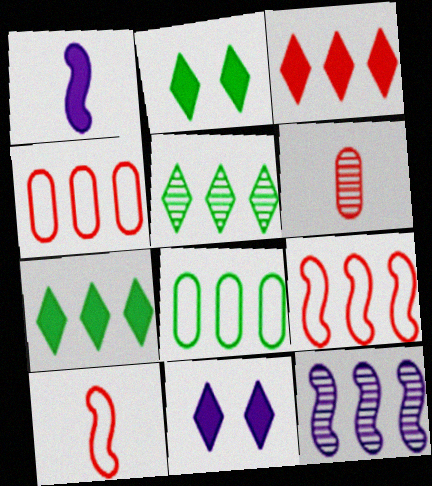[[3, 8, 12], 
[4, 7, 12]]